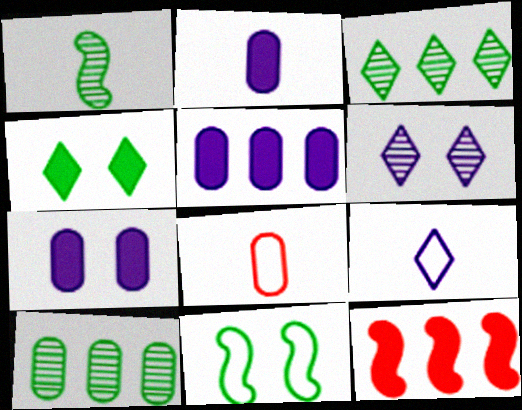[[2, 4, 12], 
[2, 5, 7], 
[7, 8, 10]]